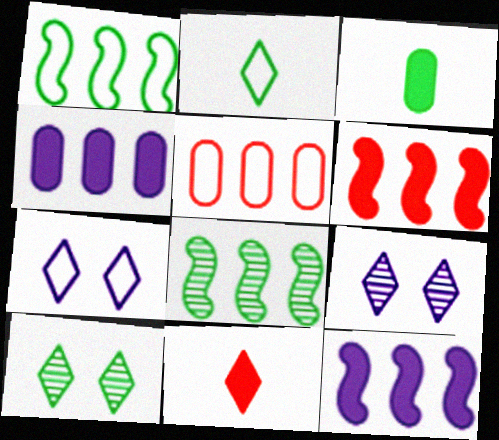[[1, 3, 10]]